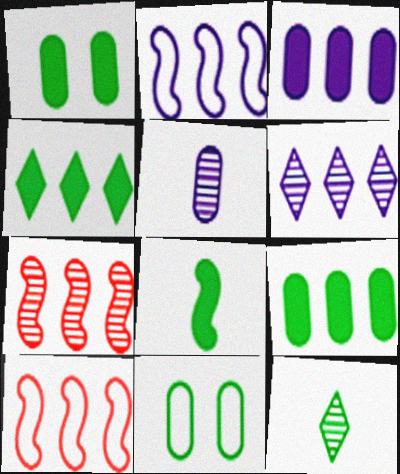[[1, 4, 8], 
[2, 3, 6], 
[6, 9, 10]]